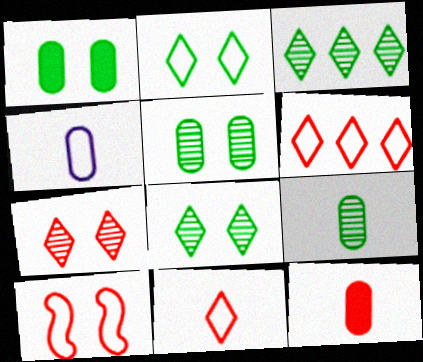[[4, 9, 12]]